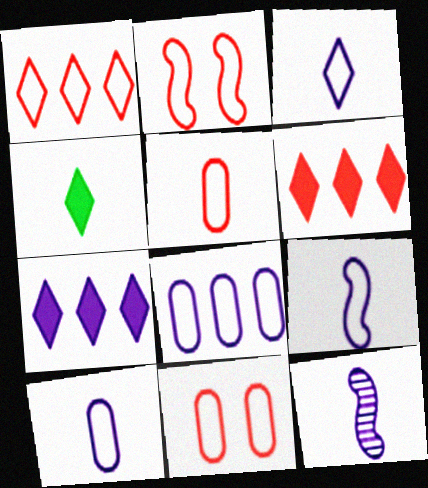[[1, 2, 5], 
[3, 9, 10], 
[4, 5, 12]]